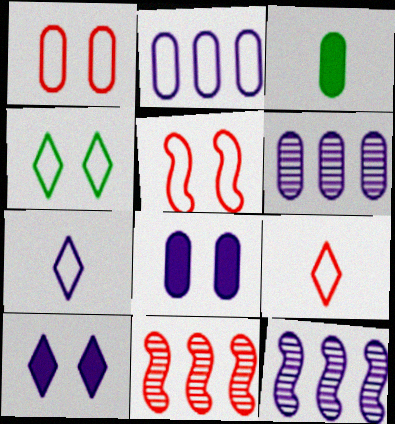[[1, 3, 6], 
[7, 8, 12]]